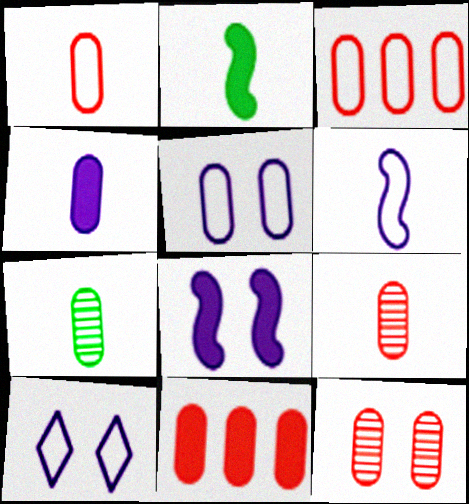[[1, 4, 7], 
[1, 11, 12], 
[5, 7, 11]]